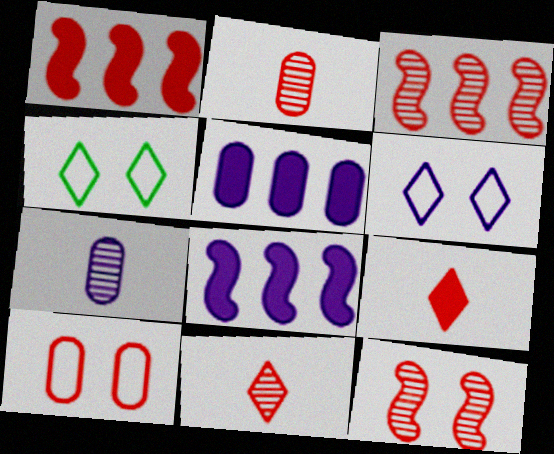[[1, 4, 7], 
[1, 10, 11], 
[2, 4, 8], 
[3, 9, 10], 
[6, 7, 8]]